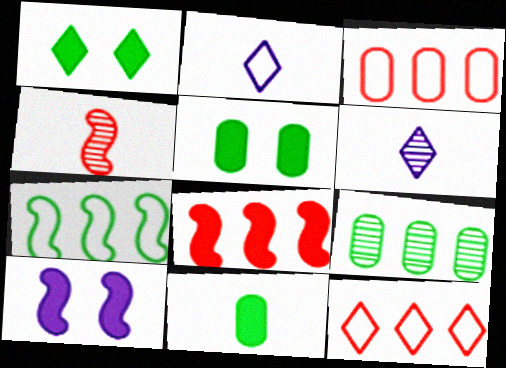[[1, 6, 12], 
[2, 4, 11], 
[4, 7, 10]]